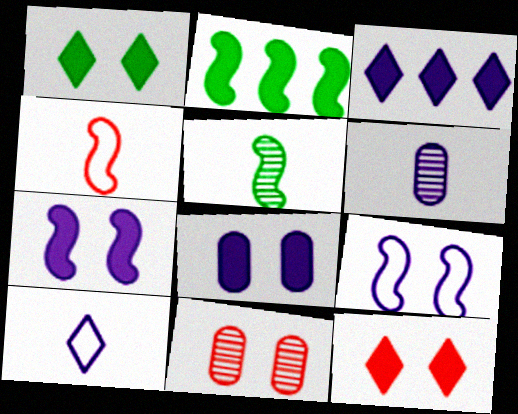[[1, 9, 11], 
[2, 10, 11], 
[3, 6, 9]]